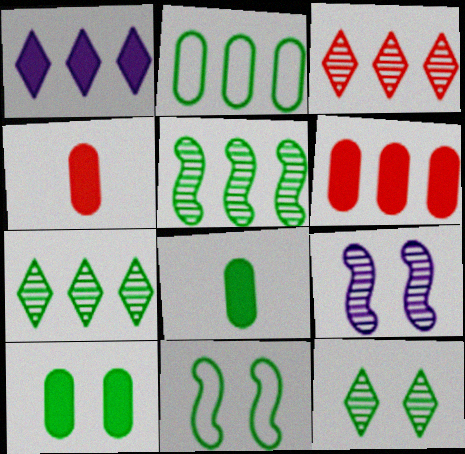[[7, 8, 11], 
[10, 11, 12]]